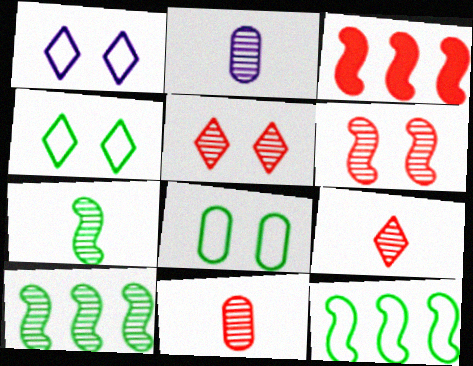[[2, 3, 4], 
[2, 5, 10], 
[2, 7, 9]]